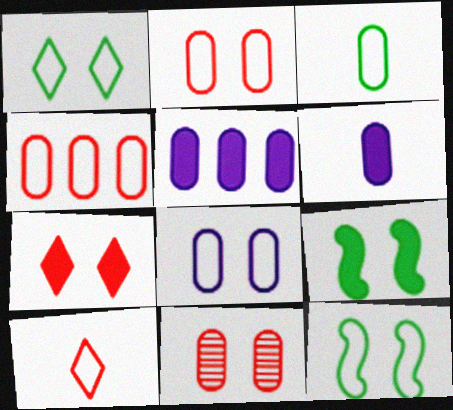[[3, 4, 8], 
[3, 5, 11]]